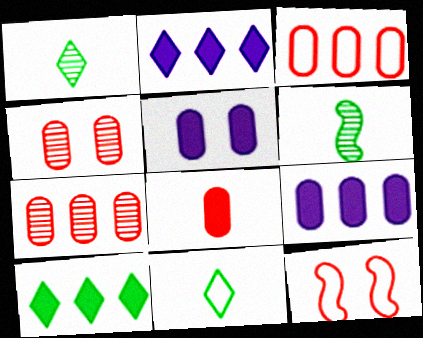[[1, 9, 12], 
[3, 4, 8]]